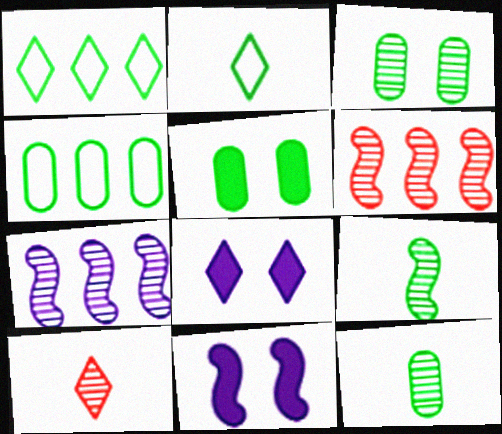[[1, 5, 9], 
[1, 8, 10], 
[3, 7, 10], 
[4, 5, 12], 
[4, 10, 11]]